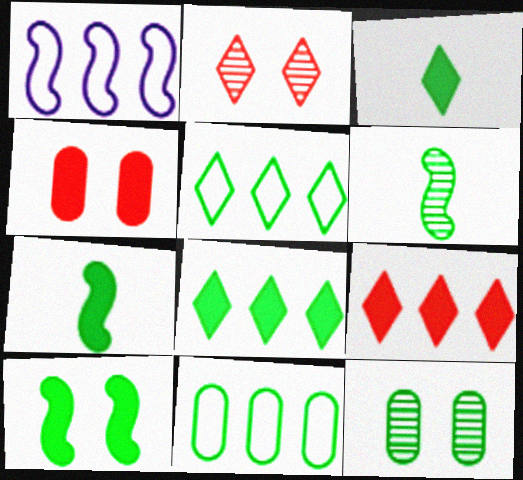[[5, 7, 12]]